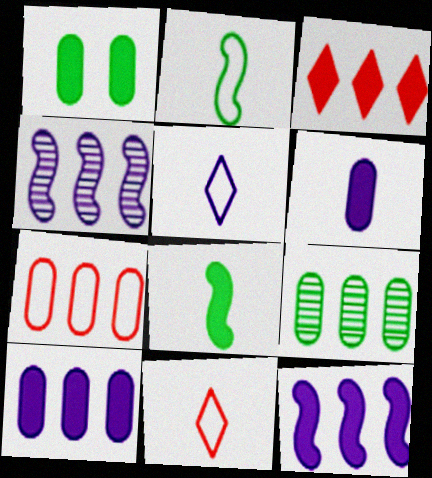[[1, 4, 11], 
[7, 9, 10]]